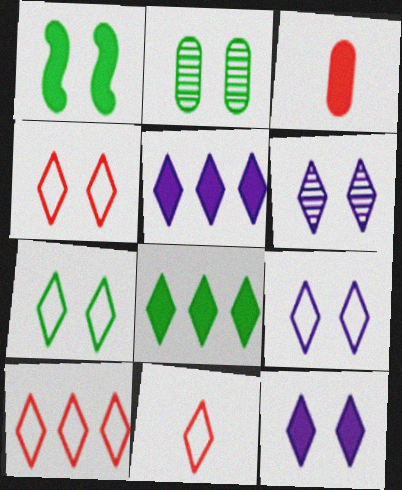[[1, 2, 7], 
[1, 3, 5], 
[4, 7, 9], 
[4, 10, 11], 
[6, 8, 11], 
[6, 9, 12]]